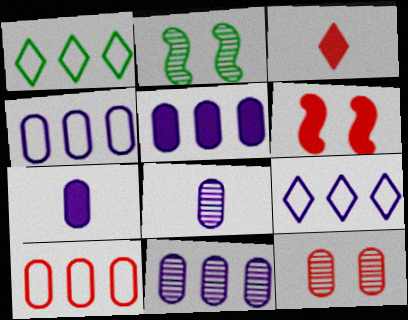[[1, 6, 8], 
[2, 3, 4], 
[4, 5, 11]]